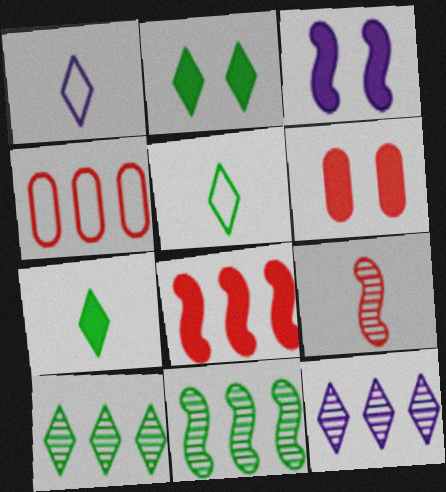[[1, 6, 11], 
[2, 3, 6], 
[2, 5, 10]]